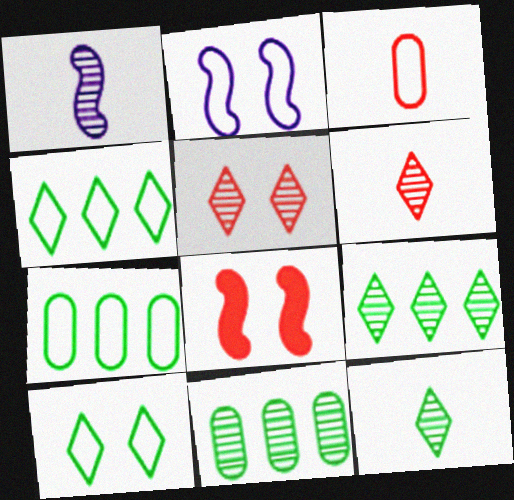[[1, 5, 11], 
[2, 3, 4]]